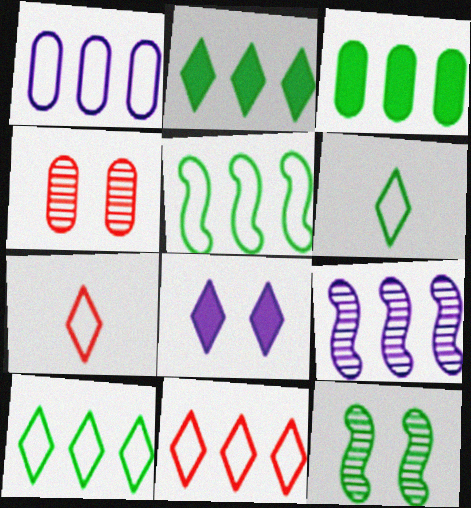[[1, 5, 11], 
[3, 6, 12], 
[3, 9, 11]]